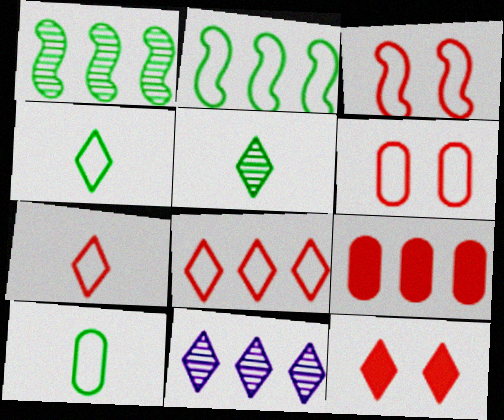[[2, 9, 11], 
[4, 11, 12]]